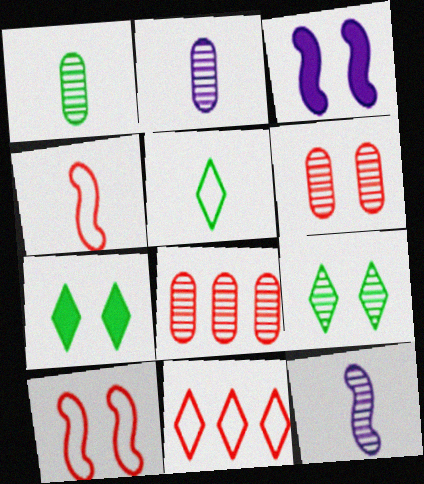[[1, 3, 11], 
[3, 5, 8], 
[8, 9, 12]]